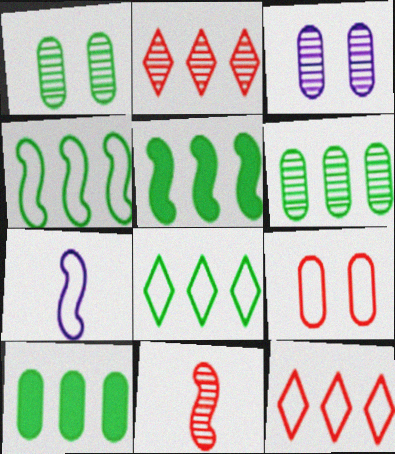[[5, 6, 8], 
[7, 8, 9]]